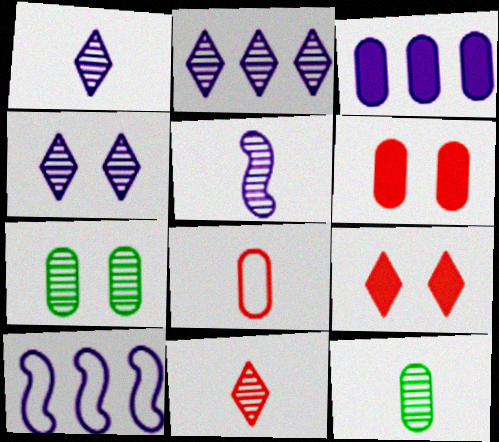[[1, 2, 4], 
[2, 3, 10], 
[3, 7, 8], 
[5, 11, 12], 
[9, 10, 12]]